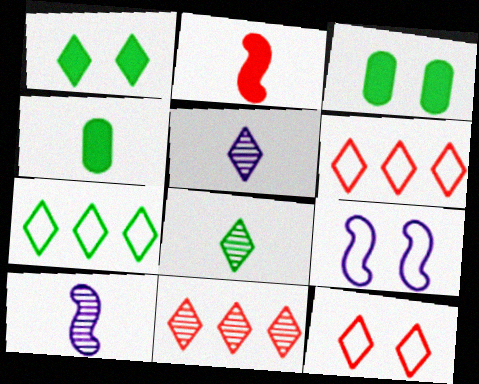[[1, 5, 6], 
[1, 7, 8], 
[3, 6, 10], 
[4, 9, 11]]